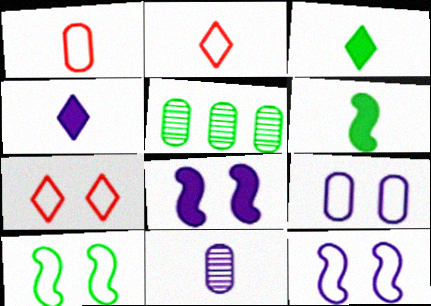[[2, 5, 8], 
[2, 6, 11], 
[3, 5, 10], 
[7, 9, 10]]